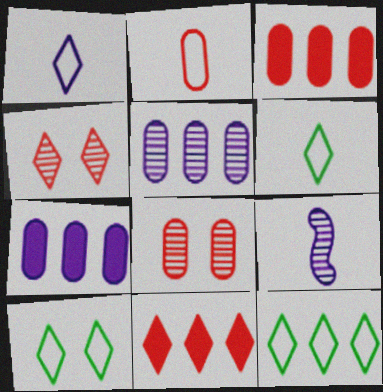[[2, 3, 8], 
[3, 9, 10], 
[6, 10, 12]]